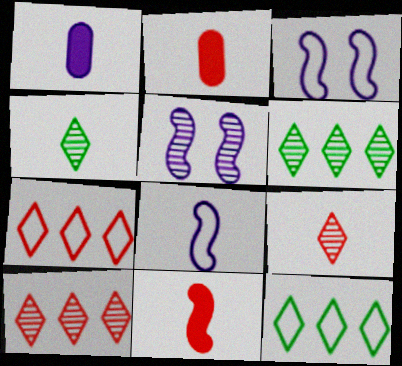[[2, 3, 6], 
[2, 4, 8], 
[2, 5, 12]]